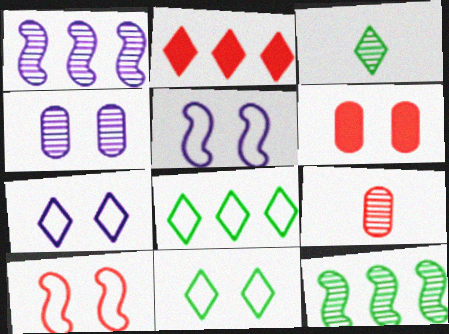[[2, 3, 7], 
[2, 9, 10]]